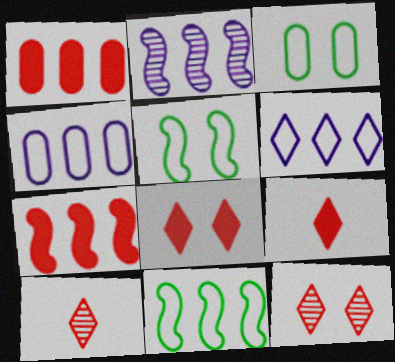[[2, 3, 9], 
[2, 7, 11]]